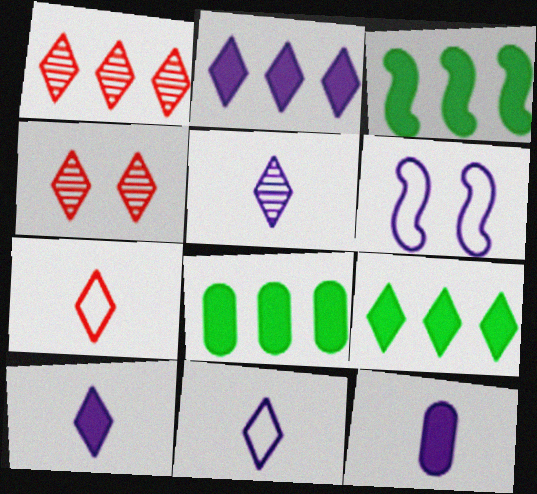[[3, 8, 9], 
[4, 9, 11], 
[5, 10, 11]]